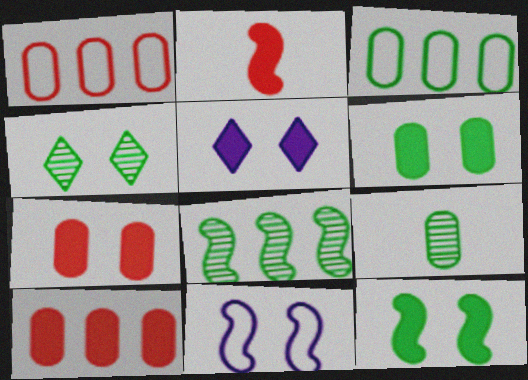[[2, 8, 11], 
[3, 6, 9], 
[4, 7, 11], 
[4, 8, 9], 
[5, 7, 12]]